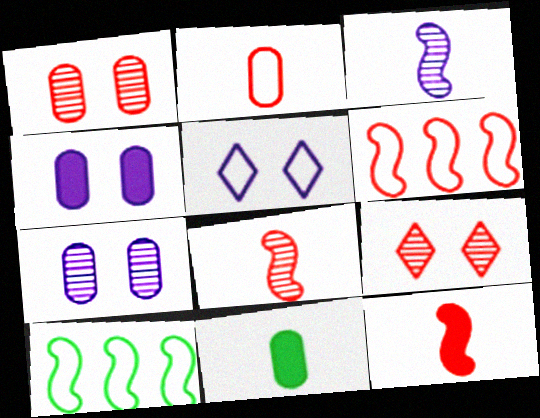[[2, 5, 10]]